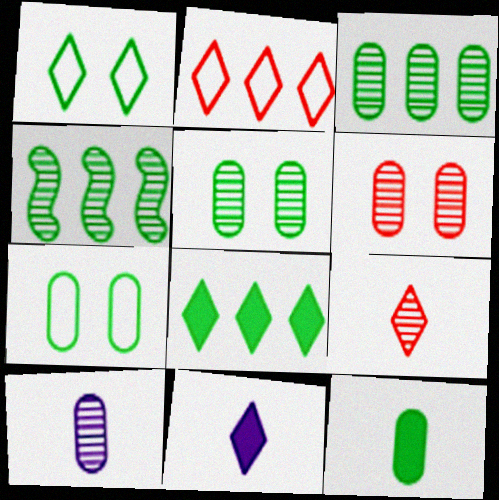[[1, 4, 12], 
[3, 6, 10], 
[3, 7, 12]]